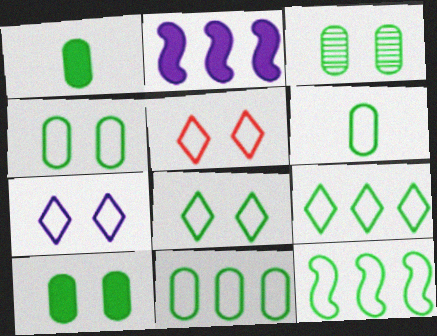[[1, 3, 11], 
[3, 4, 10], 
[4, 6, 11], 
[5, 7, 8], 
[6, 8, 12], 
[9, 11, 12]]